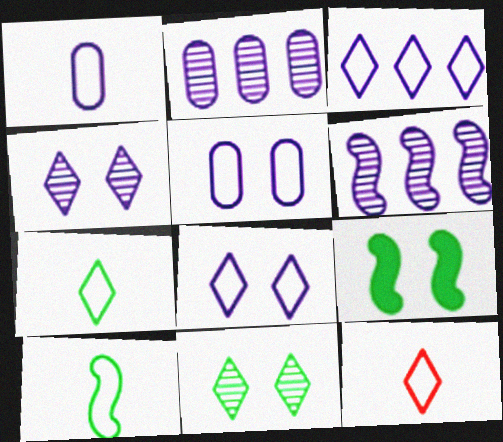[[1, 10, 12], 
[2, 9, 12]]